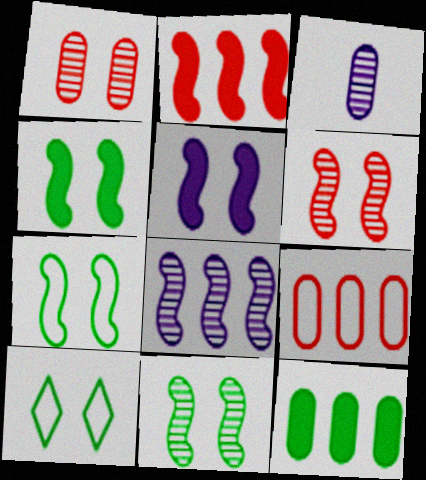[[1, 5, 10], 
[2, 3, 10], 
[4, 7, 11], 
[5, 6, 7]]